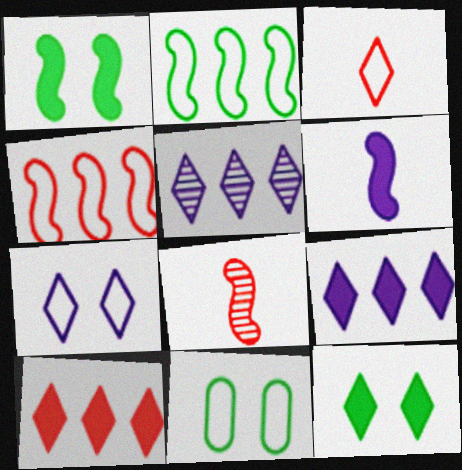[[3, 5, 12], 
[8, 9, 11]]